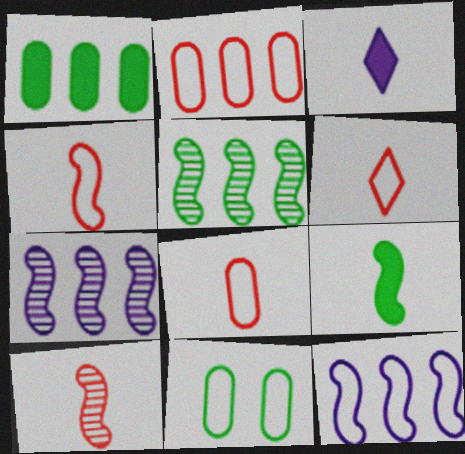[[4, 6, 8], 
[6, 11, 12]]